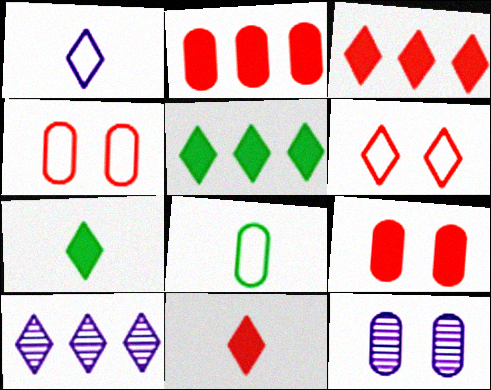[[2, 8, 12], 
[6, 7, 10]]